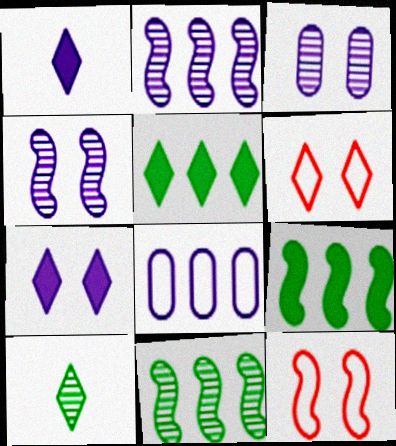[[1, 4, 8]]